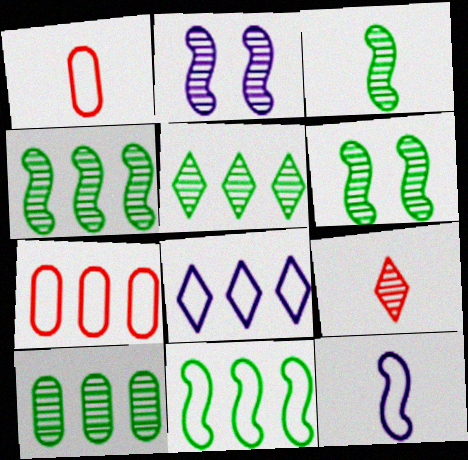[[2, 9, 10], 
[3, 4, 6], 
[4, 5, 10], 
[7, 8, 11]]